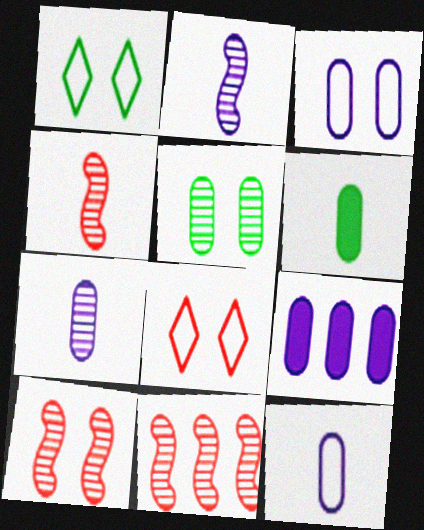[[1, 4, 9], 
[3, 7, 9], 
[4, 10, 11]]